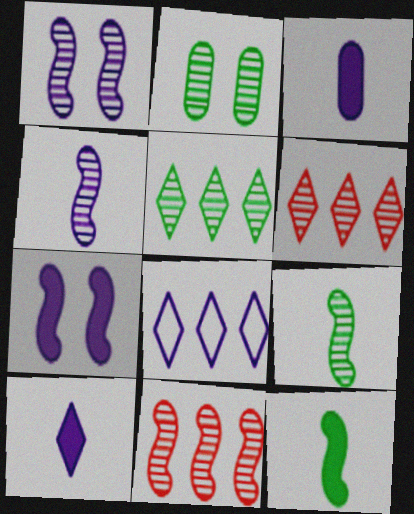[[1, 3, 8], 
[1, 9, 11], 
[2, 4, 6], 
[2, 5, 9]]